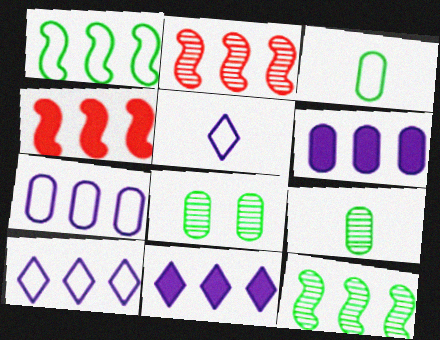[[4, 5, 8]]